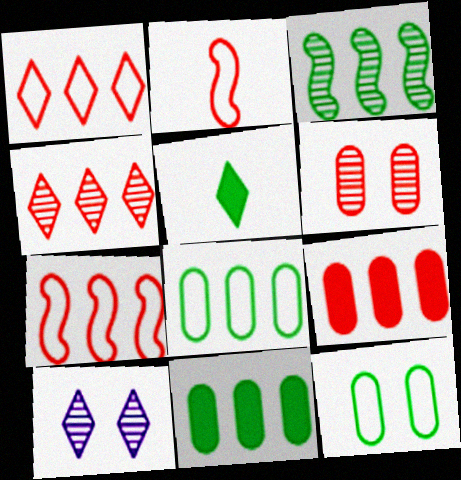[[1, 5, 10], 
[2, 10, 11], 
[3, 5, 12], 
[4, 7, 9]]